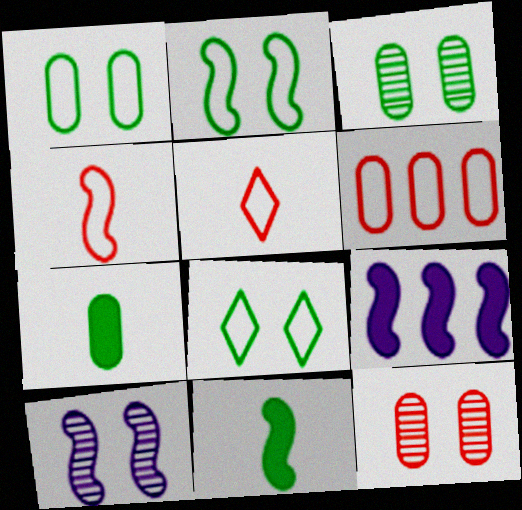[[1, 2, 8], 
[3, 5, 9]]